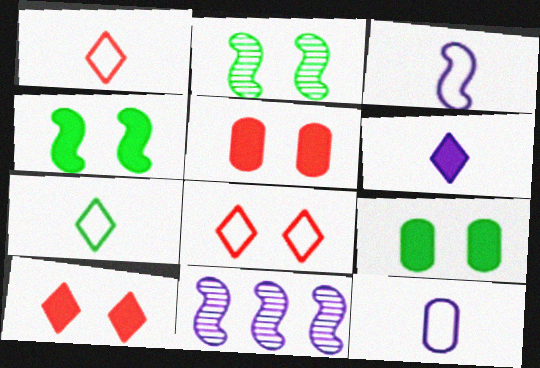[[1, 9, 11], 
[5, 7, 11]]